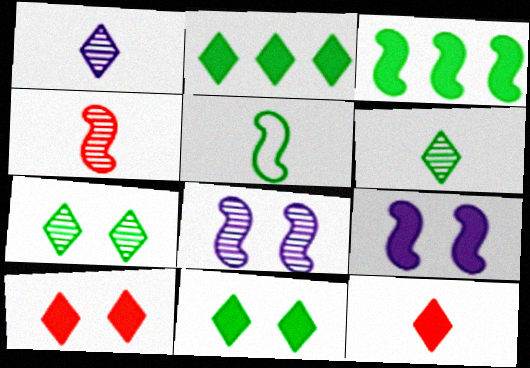[]